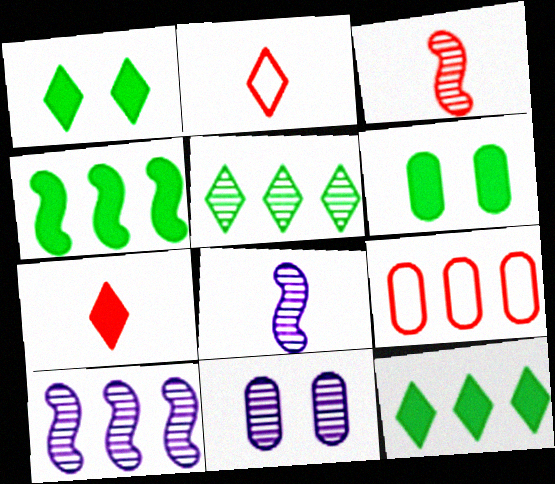[[1, 8, 9], 
[2, 4, 11], 
[2, 6, 10], 
[3, 5, 11], 
[9, 10, 12]]